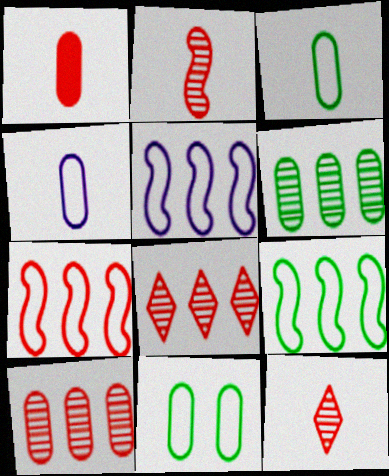[[5, 7, 9]]